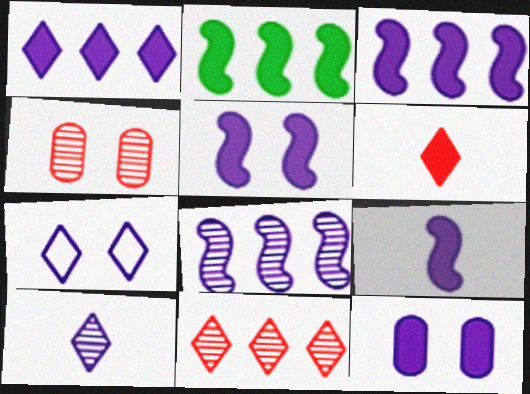[[1, 7, 10], 
[1, 9, 12], 
[2, 6, 12], 
[3, 5, 9]]